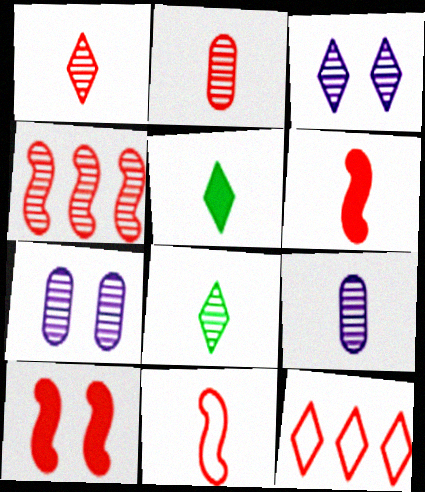[[2, 10, 12], 
[3, 5, 12], 
[4, 7, 8], 
[4, 10, 11], 
[5, 9, 11]]